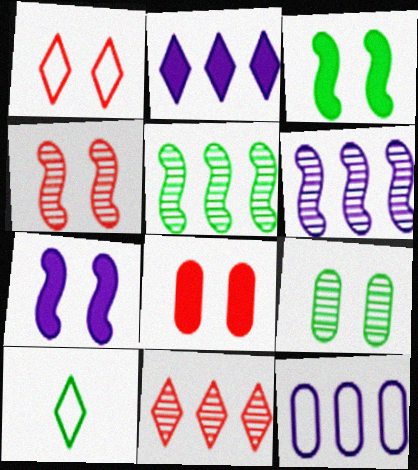[[1, 4, 8], 
[1, 7, 9], 
[2, 6, 12], 
[6, 8, 10]]